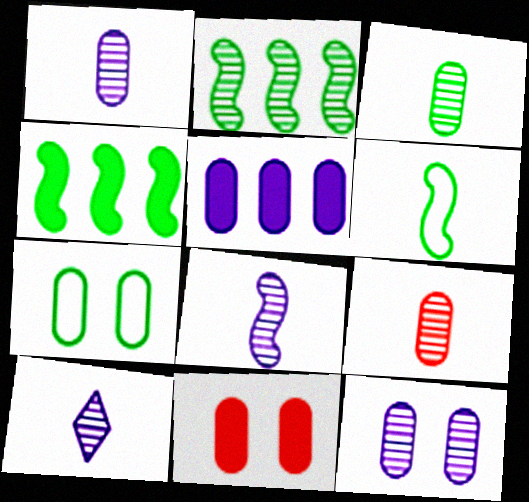[[1, 3, 9], 
[1, 8, 10], 
[5, 7, 9], 
[7, 11, 12]]